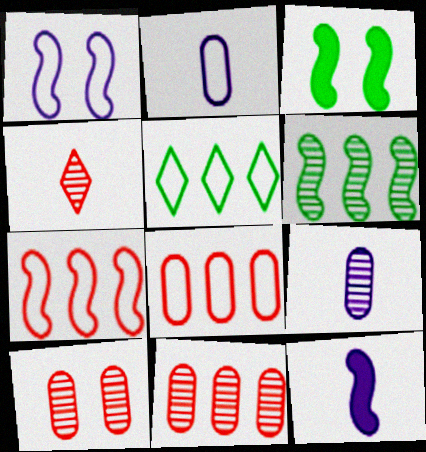[[5, 10, 12]]